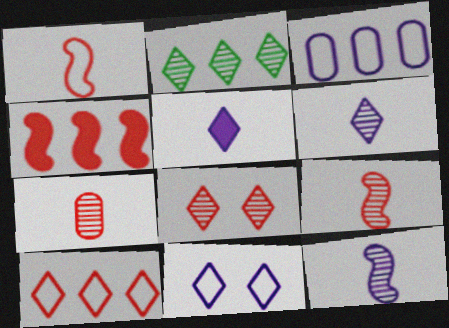[[2, 3, 4], 
[2, 6, 8]]